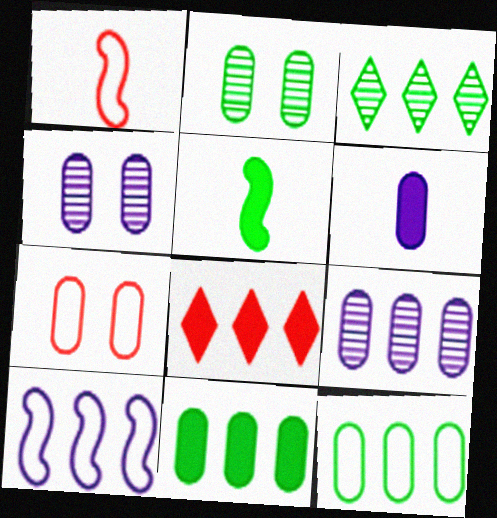[]